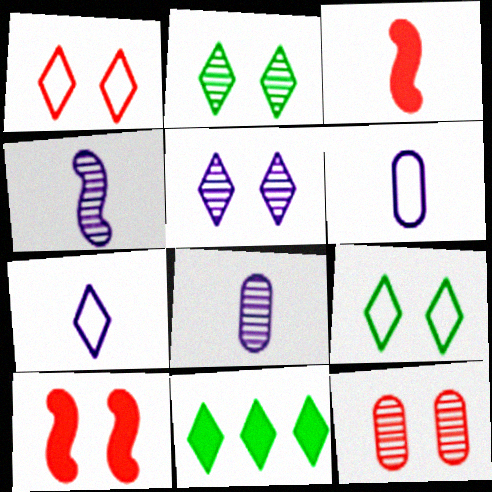[[1, 10, 12]]